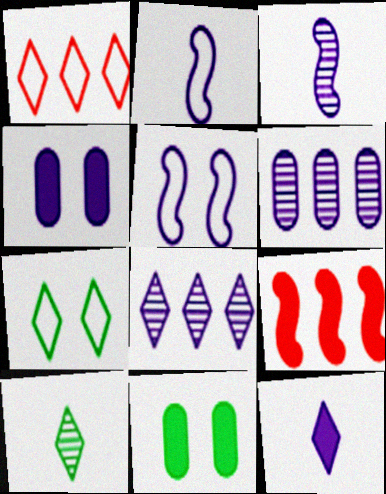[[1, 3, 11], 
[2, 4, 8], 
[5, 6, 12], 
[9, 11, 12]]